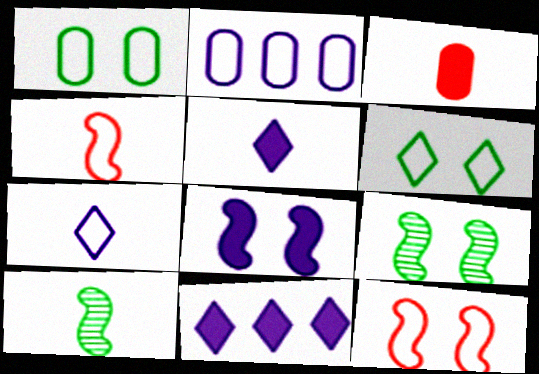[[2, 4, 6], 
[3, 7, 10], 
[8, 9, 12]]